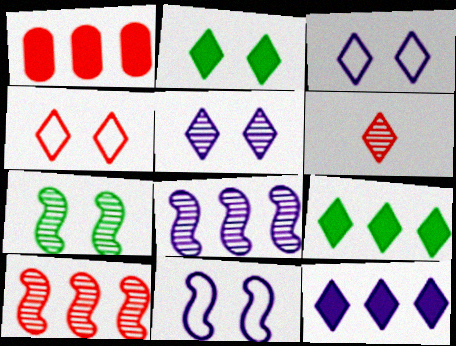[[2, 4, 5], 
[3, 6, 9]]